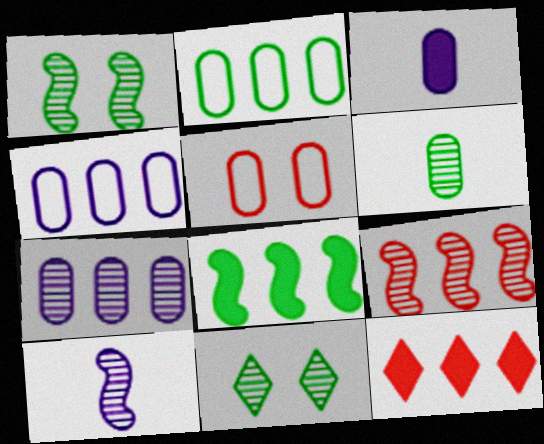[[1, 9, 10]]